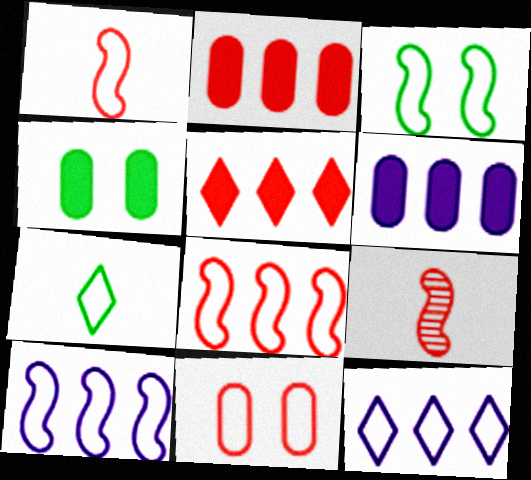[[1, 3, 10], 
[4, 9, 12], 
[5, 9, 11], 
[7, 10, 11]]